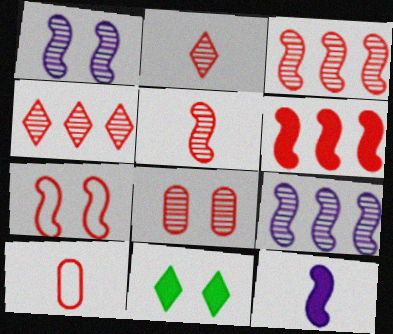[[2, 3, 8], 
[4, 5, 8], 
[5, 6, 7], 
[9, 10, 11]]